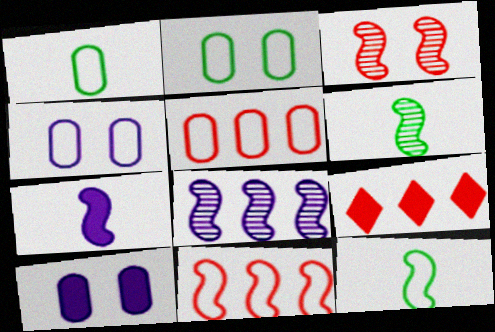[[1, 4, 5], 
[3, 6, 8], 
[4, 6, 9]]